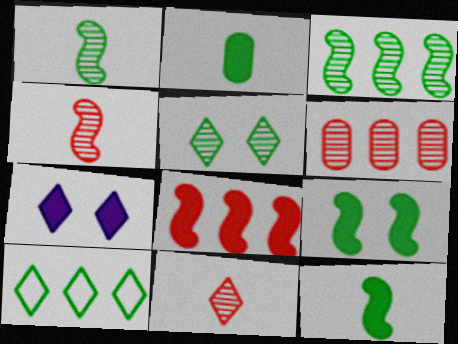[[2, 7, 8], 
[7, 10, 11]]